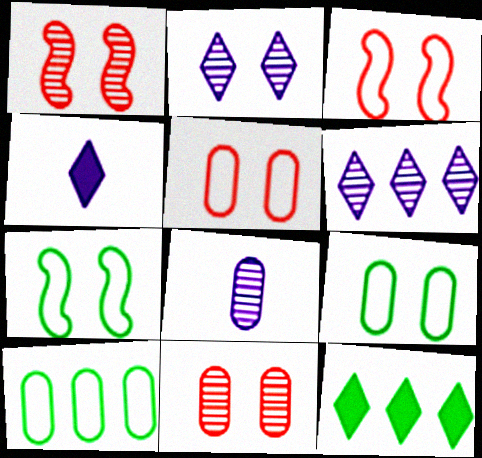[[1, 4, 10], 
[3, 8, 12]]